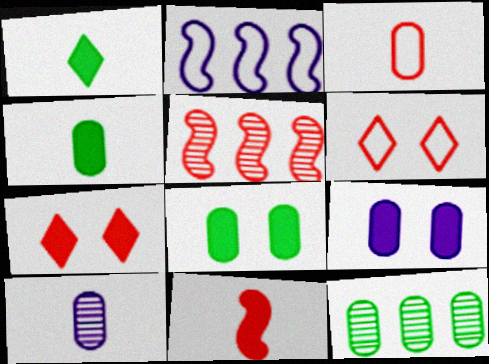[[3, 4, 10], 
[3, 5, 7], 
[3, 9, 12]]